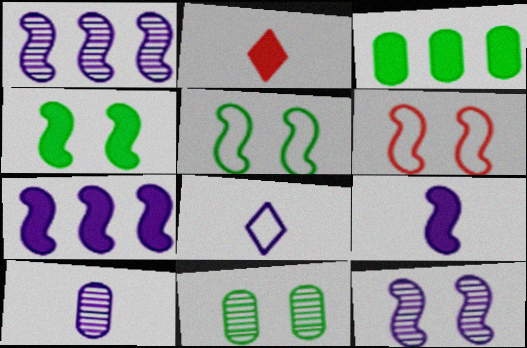[[4, 6, 12], 
[8, 9, 10]]